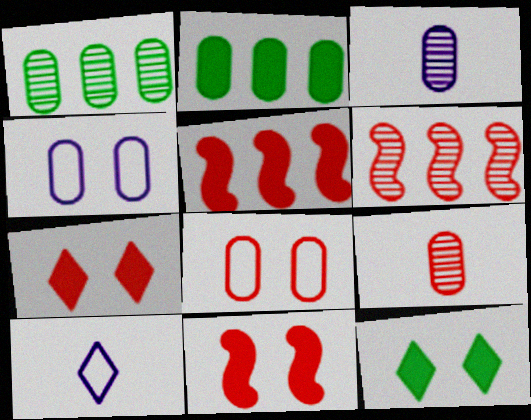[[1, 10, 11], 
[2, 3, 8], 
[2, 4, 9]]